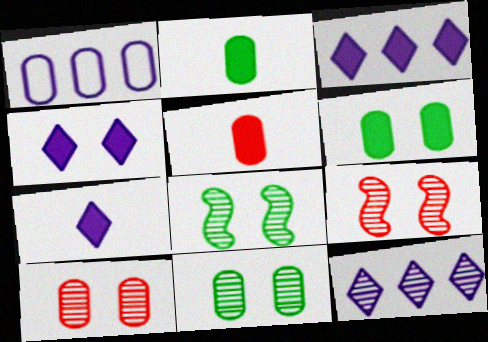[[1, 2, 10], 
[1, 5, 11], 
[3, 4, 7]]